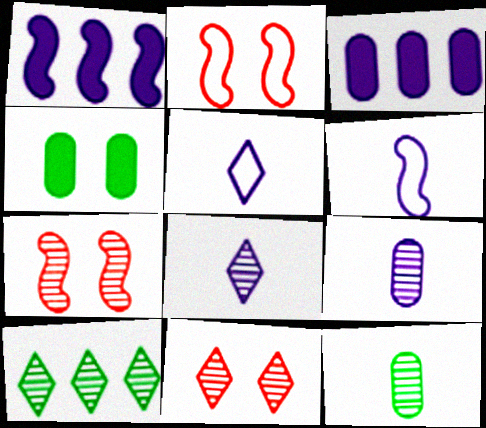[[7, 9, 10], 
[8, 10, 11]]